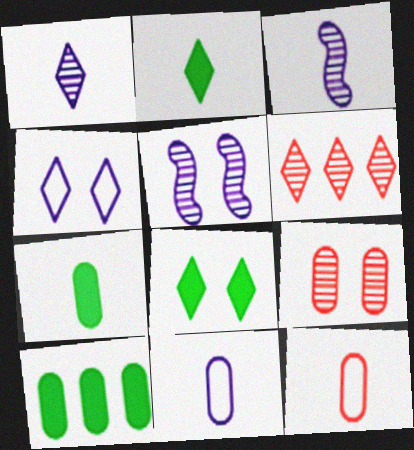[[2, 3, 12], 
[2, 4, 6], 
[9, 10, 11]]